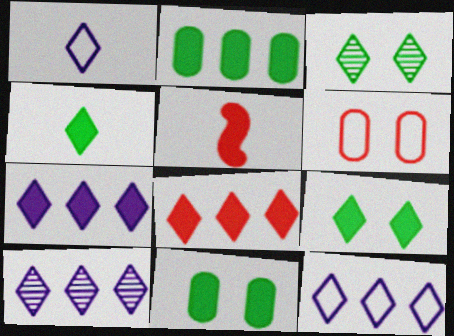[[1, 3, 8], 
[5, 7, 11], 
[7, 10, 12]]